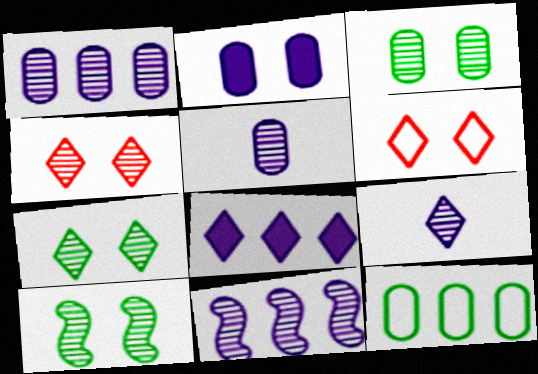[[2, 6, 10], 
[3, 7, 10]]